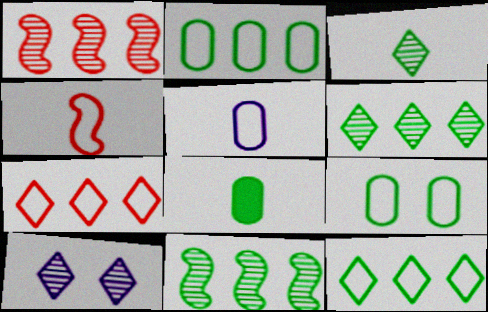[]